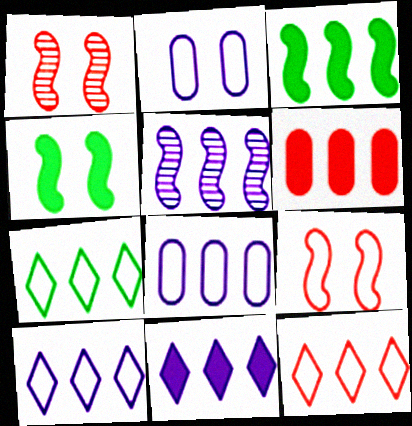[[3, 6, 11], 
[5, 6, 7], 
[5, 8, 11], 
[7, 10, 12]]